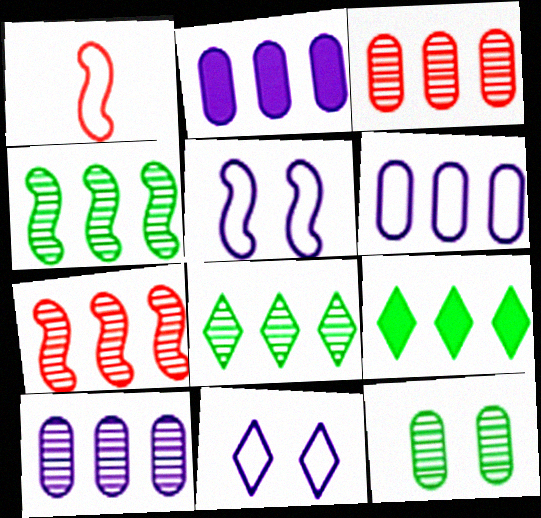[[2, 6, 10], 
[6, 7, 9], 
[7, 8, 10]]